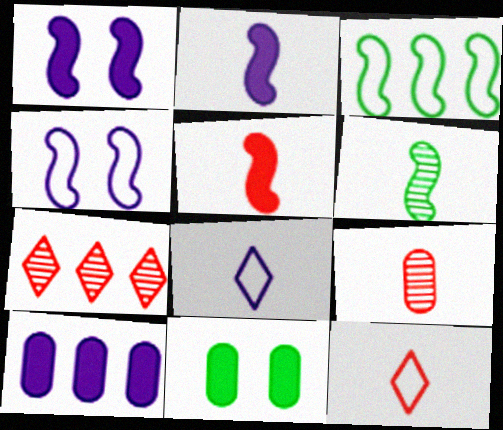[[3, 7, 10], 
[5, 9, 12]]